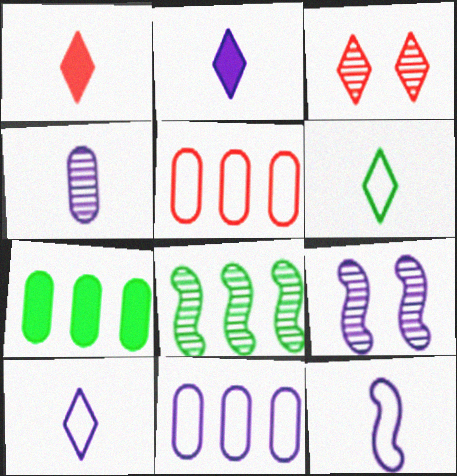[[2, 4, 12], 
[2, 9, 11], 
[3, 4, 8], 
[3, 7, 12]]